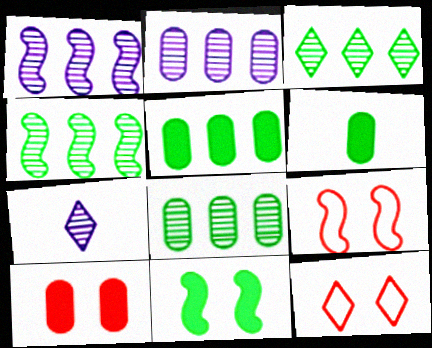[[1, 6, 12], 
[3, 4, 8], 
[5, 7, 9]]